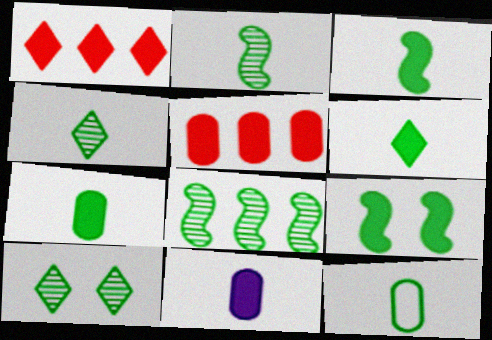[[1, 9, 11], 
[2, 6, 12], 
[3, 4, 12], 
[3, 6, 7]]